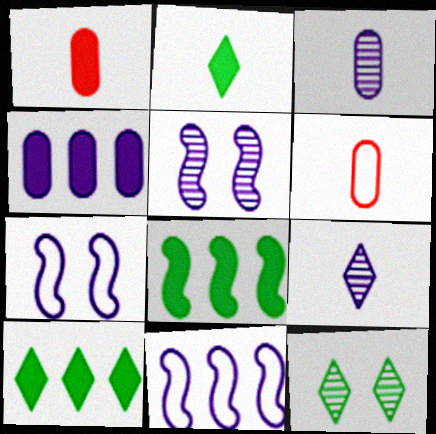[[1, 11, 12], 
[4, 7, 9], 
[5, 6, 10]]